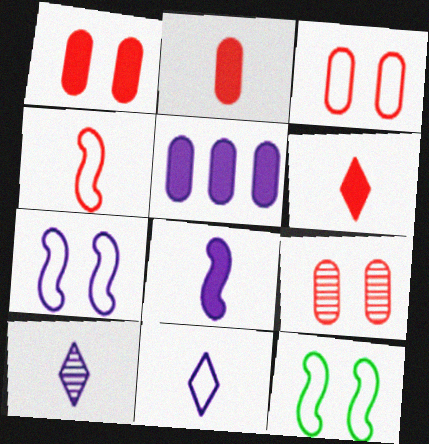[[1, 3, 9], 
[5, 7, 10]]